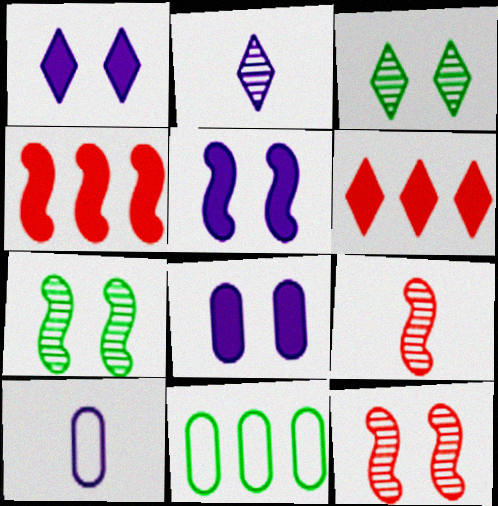[[1, 5, 8], 
[1, 9, 11], 
[3, 4, 10], 
[6, 7, 10]]